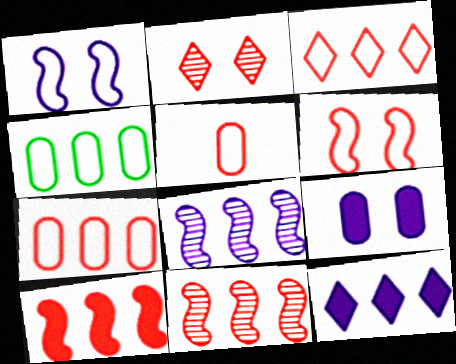[[2, 5, 10], 
[3, 5, 6], 
[4, 11, 12]]